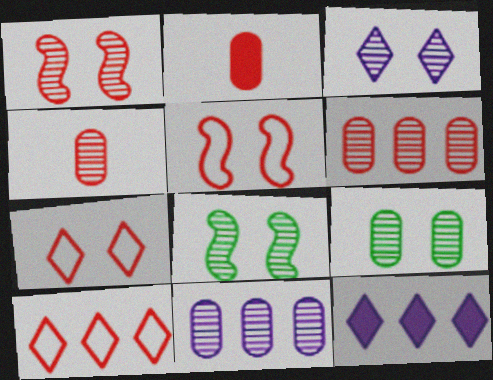[[1, 2, 10], 
[1, 3, 9], 
[4, 9, 11]]